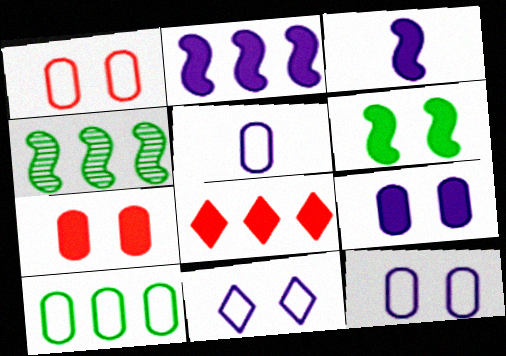[[1, 5, 10]]